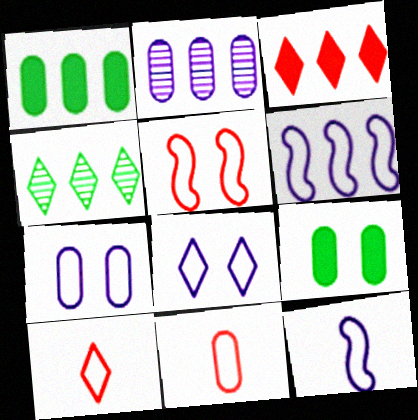[[2, 9, 11]]